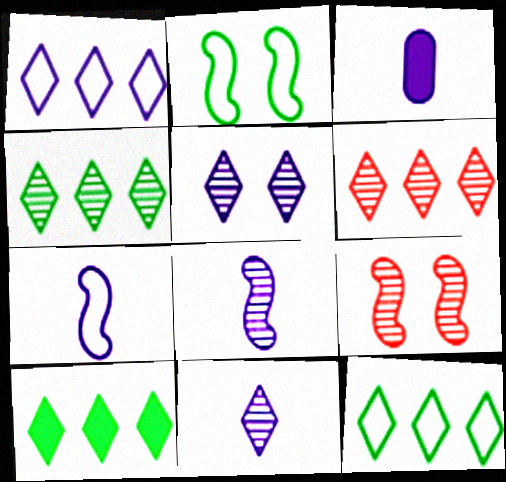[[1, 6, 10], 
[2, 3, 6], 
[3, 7, 11], 
[3, 9, 12], 
[4, 10, 12]]